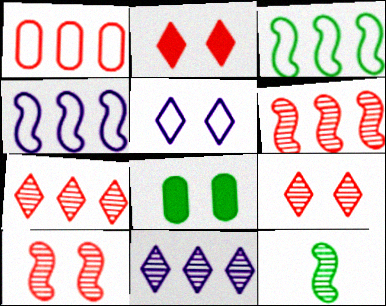[[5, 8, 10]]